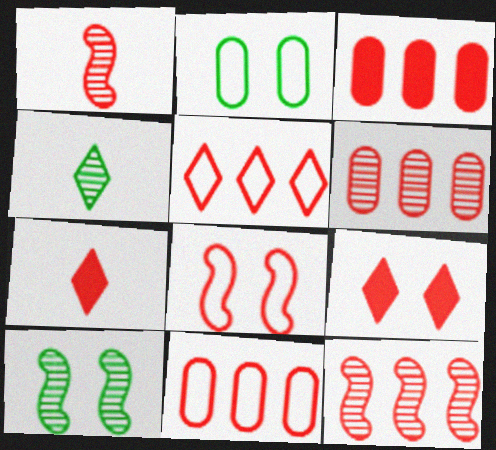[[1, 9, 11], 
[3, 5, 12], 
[3, 6, 11], 
[6, 7, 8]]